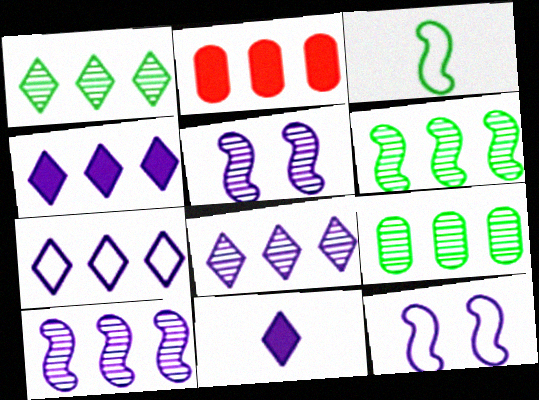[[1, 6, 9], 
[2, 6, 7], 
[4, 7, 8]]